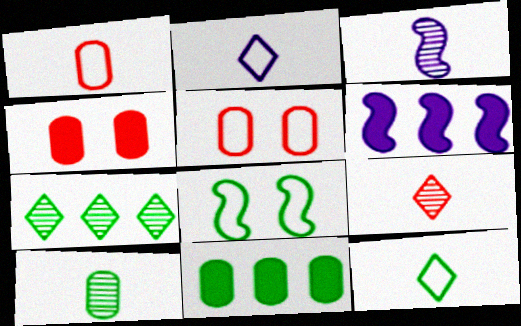[[3, 9, 10]]